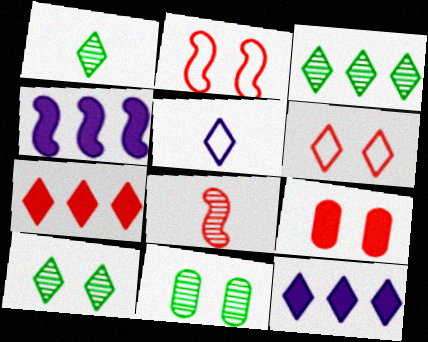[[1, 3, 10], 
[1, 6, 12], 
[5, 7, 10]]